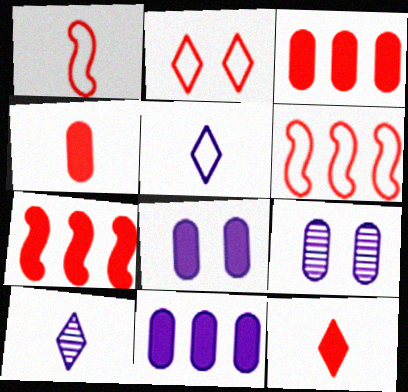[]